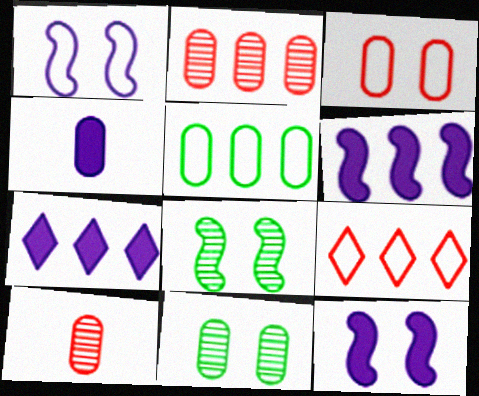[[4, 7, 12], 
[4, 8, 9]]